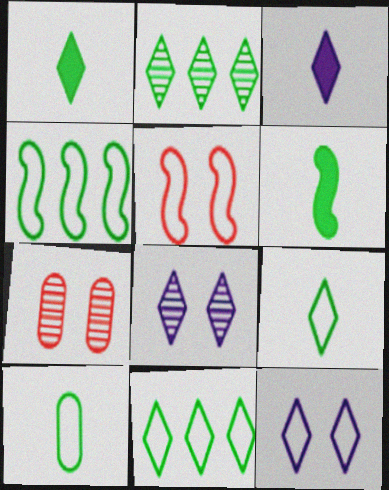[[3, 4, 7]]